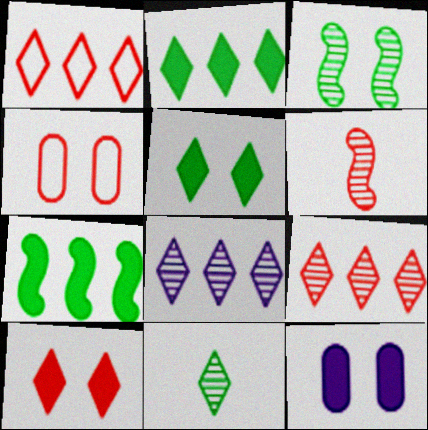[[1, 2, 8]]